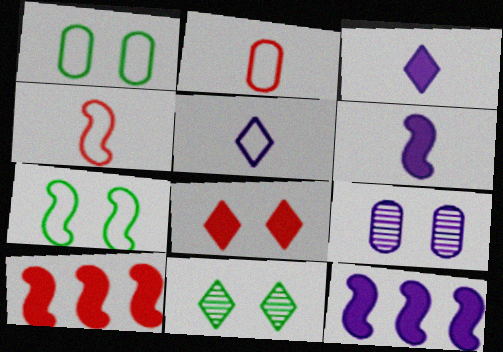[[2, 11, 12], 
[5, 9, 12], 
[7, 8, 9]]